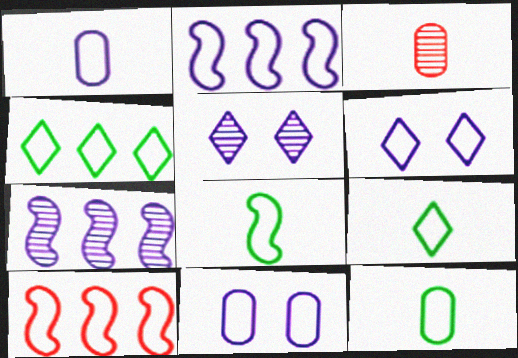[[1, 2, 6], 
[6, 10, 12], 
[8, 9, 12], 
[9, 10, 11]]